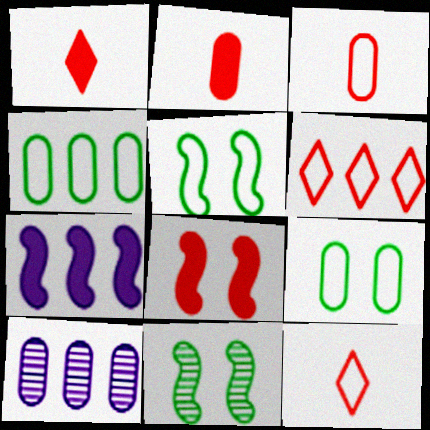[[1, 5, 10], 
[2, 9, 10]]